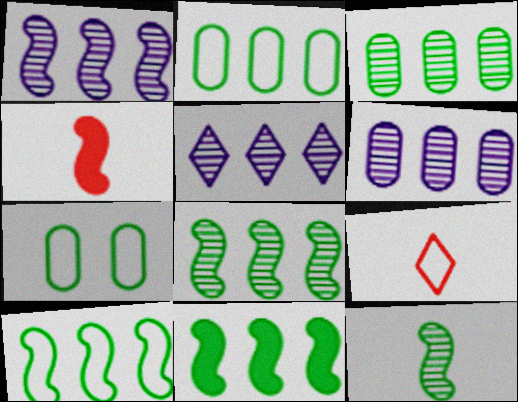[[1, 5, 6], 
[4, 5, 7], 
[8, 10, 11]]